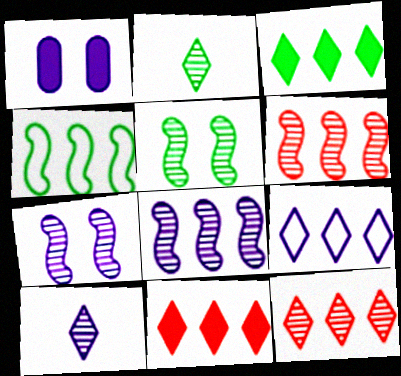[[3, 9, 12]]